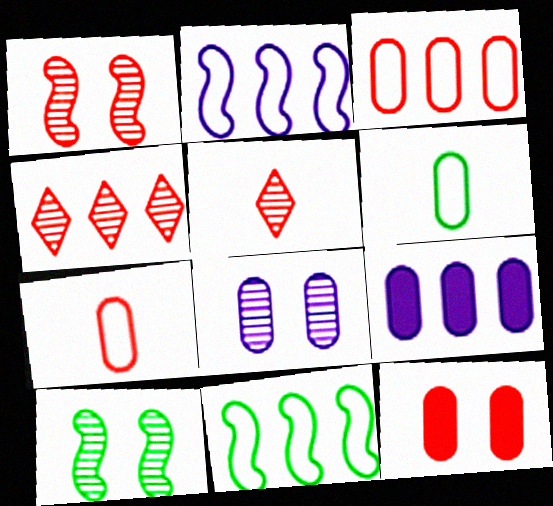[[4, 9, 11]]